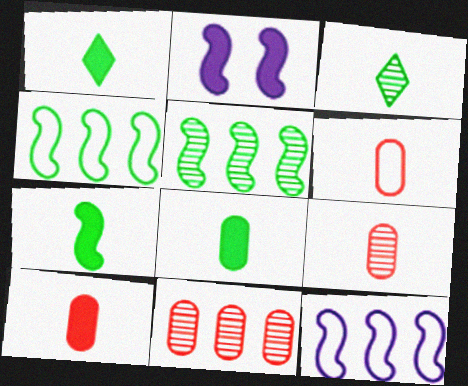[[1, 7, 8], 
[6, 9, 10]]